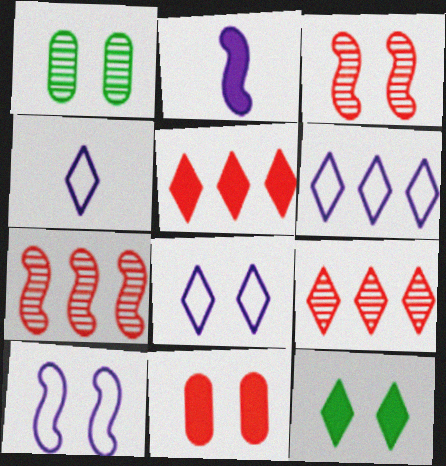[[4, 6, 8], 
[4, 9, 12]]